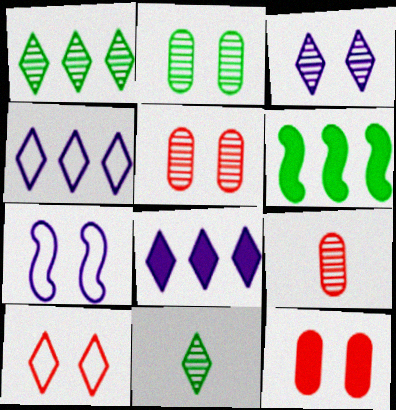[[8, 10, 11]]